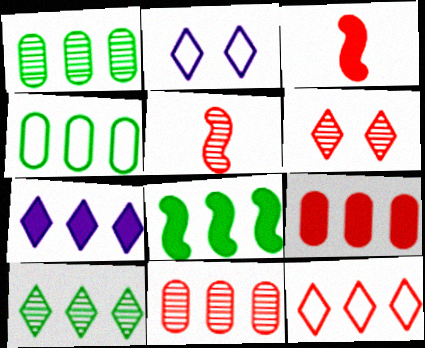[[1, 2, 3], 
[4, 8, 10], 
[5, 6, 11], 
[7, 8, 9], 
[7, 10, 12]]